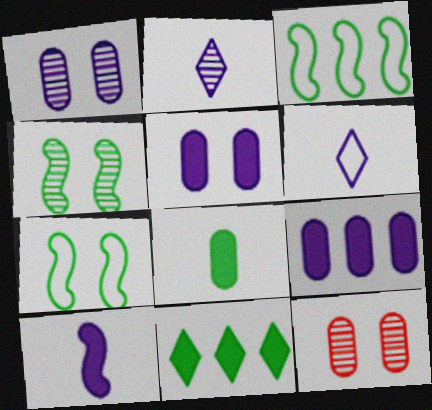[]